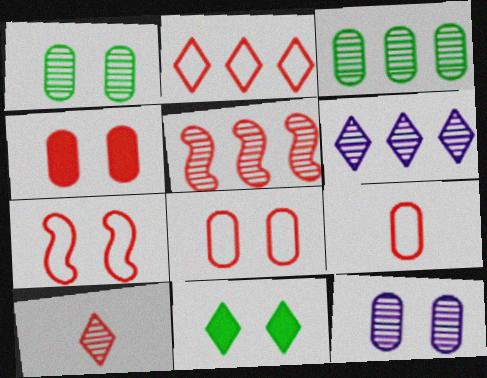[[2, 7, 9], 
[3, 5, 6], 
[7, 11, 12]]